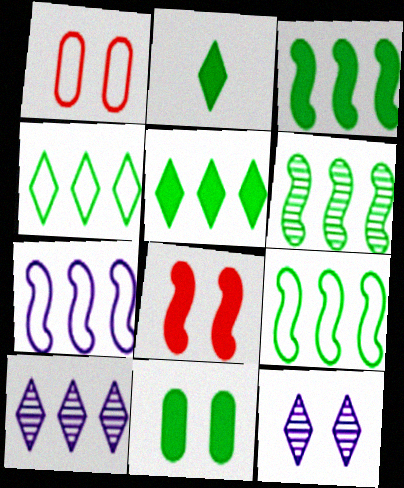[[2, 3, 11], 
[3, 6, 9]]